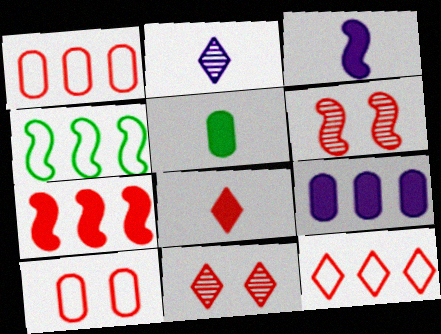[[1, 6, 8], 
[3, 4, 6], 
[3, 5, 8], 
[8, 11, 12]]